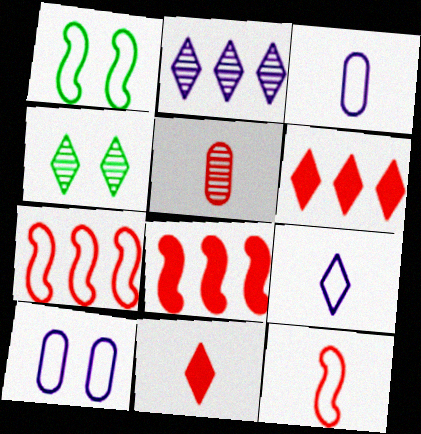[[3, 4, 8], 
[4, 6, 9], 
[5, 11, 12]]